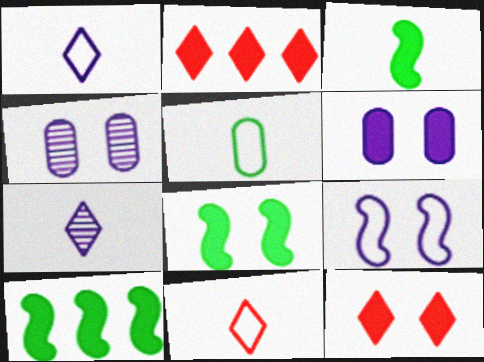[[2, 3, 6], 
[3, 8, 10], 
[4, 10, 11], 
[6, 8, 12]]